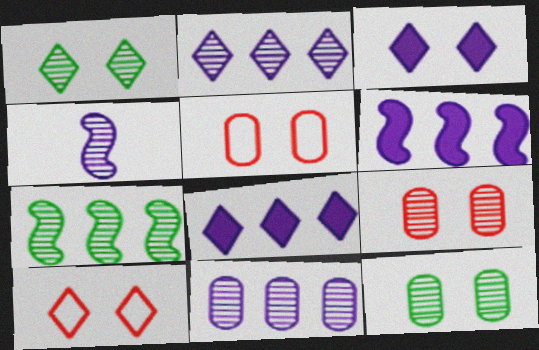[[1, 3, 10]]